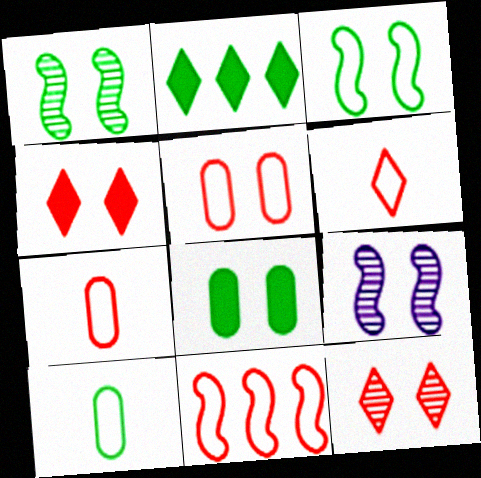[[1, 2, 10], 
[2, 7, 9], 
[5, 6, 11]]